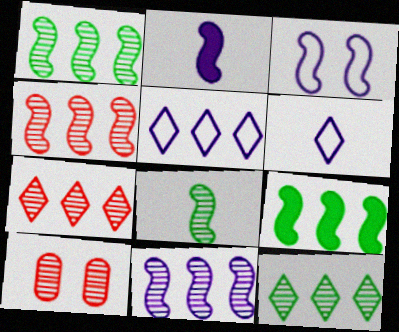[[1, 4, 11], 
[2, 3, 11], 
[6, 9, 10]]